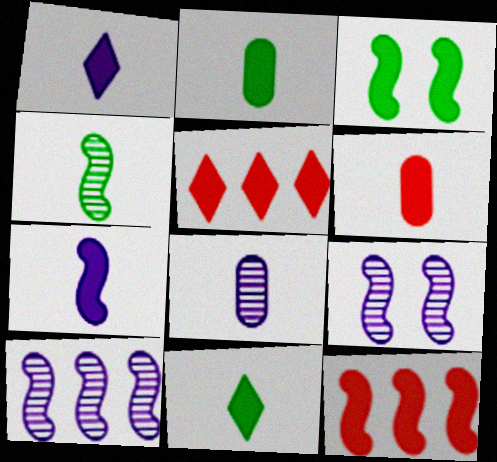[[3, 7, 12], 
[6, 7, 11]]